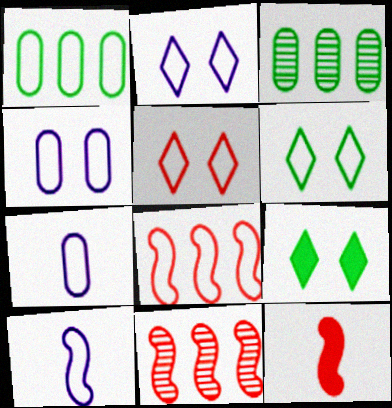[[1, 5, 10], 
[2, 3, 12], 
[2, 5, 6], 
[6, 7, 8], 
[7, 9, 11]]